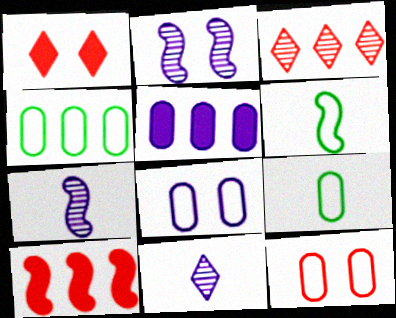[[1, 4, 7], 
[2, 6, 10]]